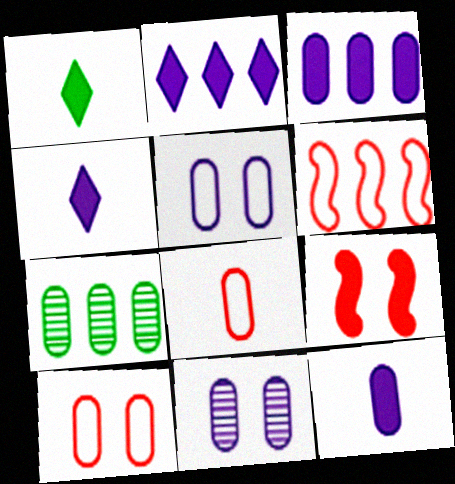[[1, 3, 9], 
[1, 6, 11], 
[2, 6, 7], 
[7, 10, 12]]